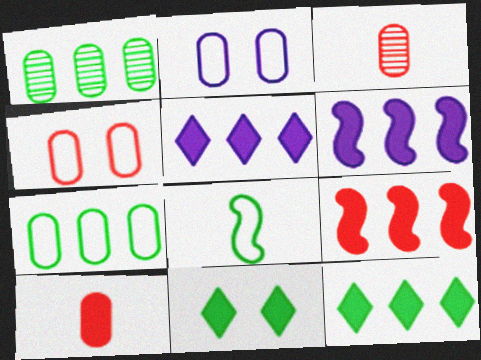[[1, 2, 10], 
[1, 8, 11], 
[6, 10, 11]]